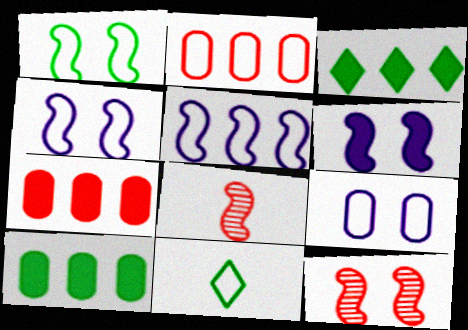[[1, 6, 12], 
[2, 4, 11], 
[3, 8, 9]]